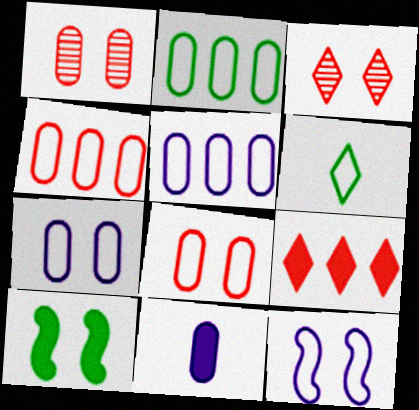[[1, 2, 11], 
[2, 4, 5], 
[3, 7, 10], 
[4, 6, 12], 
[9, 10, 11]]